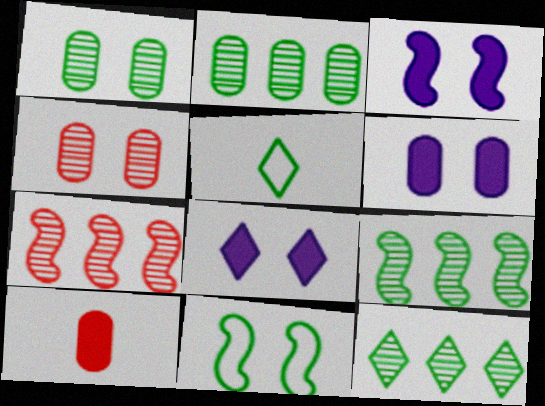[[2, 9, 12], 
[3, 6, 8], 
[4, 8, 11], 
[5, 6, 7]]